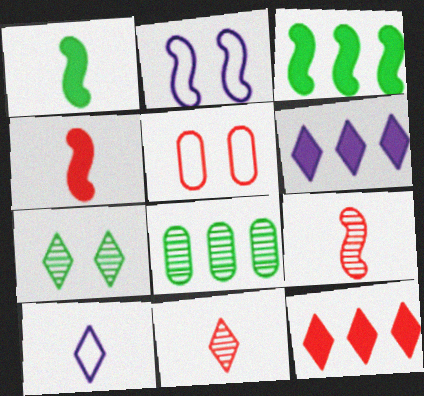[[2, 3, 9], 
[5, 9, 12], 
[7, 10, 12]]